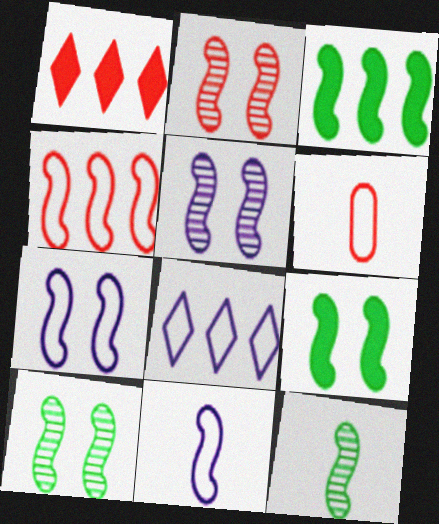[[1, 2, 6], 
[2, 3, 11], 
[2, 5, 10], 
[2, 7, 9]]